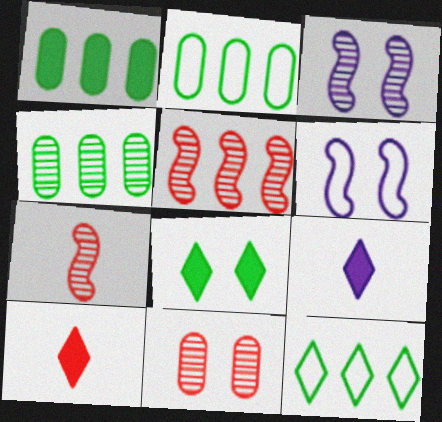[[1, 2, 4], 
[2, 3, 10], 
[4, 6, 10], 
[6, 8, 11]]